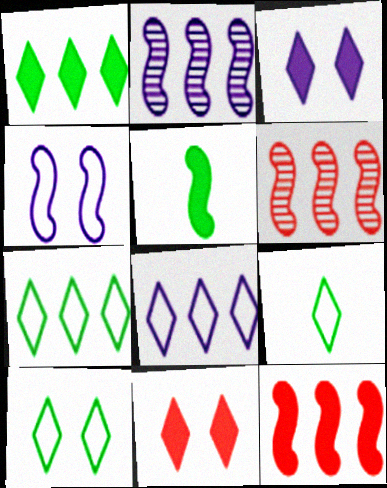[[4, 5, 6], 
[7, 9, 10]]